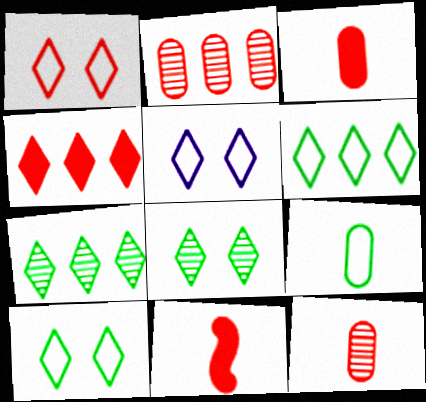[[1, 2, 11], 
[1, 5, 10]]